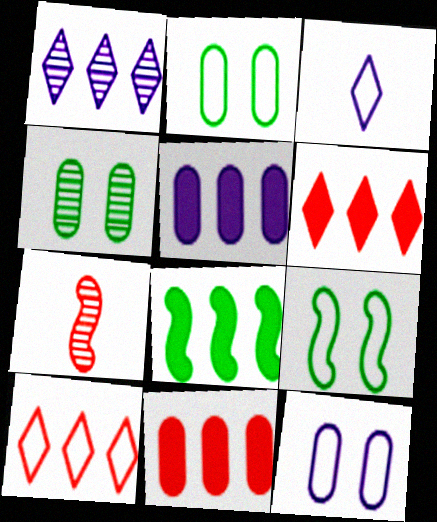[[1, 4, 7], 
[5, 6, 8]]